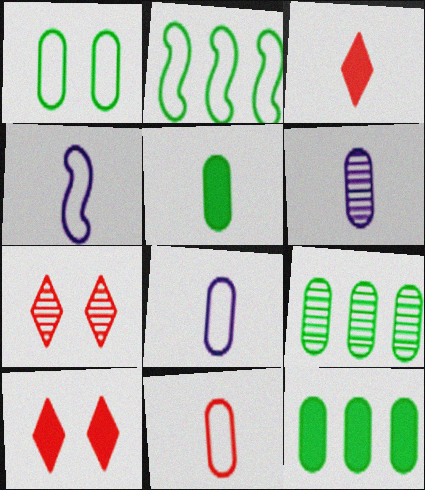[[1, 5, 9], 
[2, 6, 10], 
[4, 7, 12], 
[4, 9, 10], 
[5, 6, 11]]